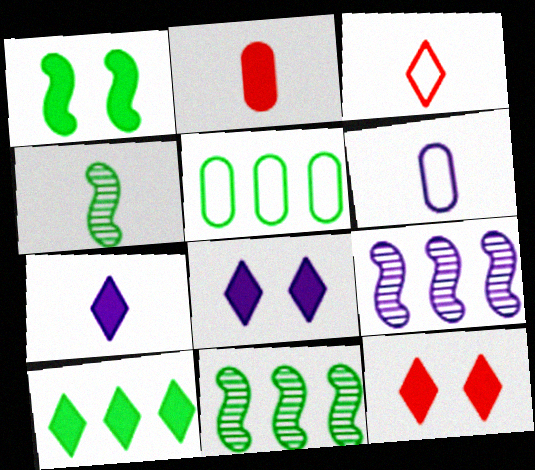[[5, 10, 11], 
[6, 8, 9], 
[6, 11, 12], 
[7, 10, 12]]